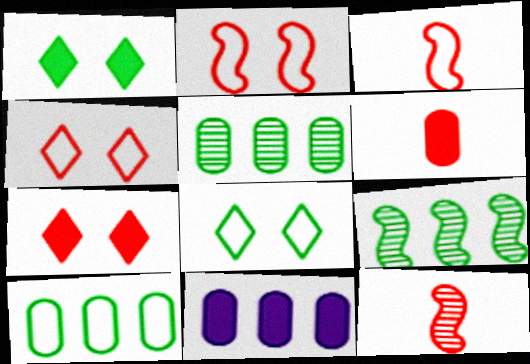[[8, 11, 12]]